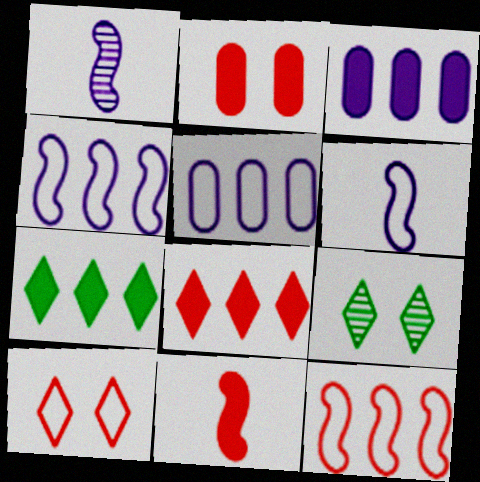[[2, 8, 11], 
[5, 9, 11]]